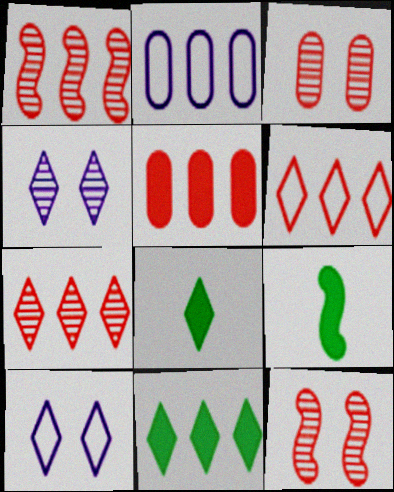[[1, 2, 11], 
[1, 5, 6], 
[2, 8, 12], 
[4, 6, 8], 
[7, 8, 10]]